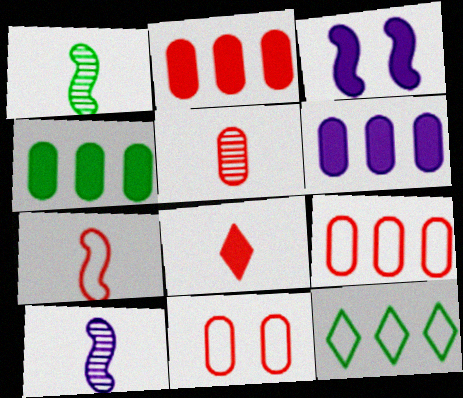[[2, 4, 6], 
[2, 5, 11], 
[3, 4, 8], 
[3, 5, 12], 
[5, 7, 8]]